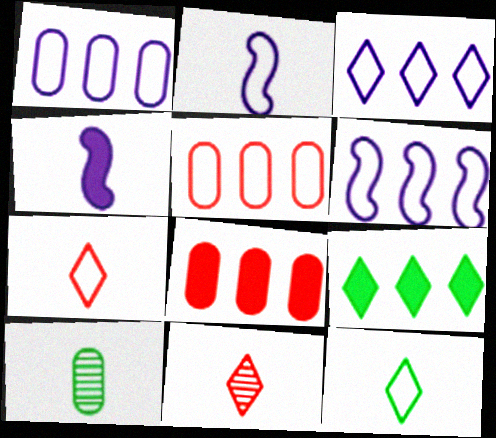[[1, 3, 6], 
[4, 7, 10]]